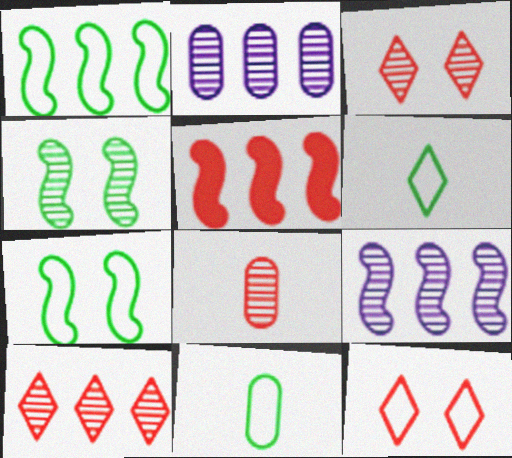[[1, 5, 9], 
[5, 8, 12]]